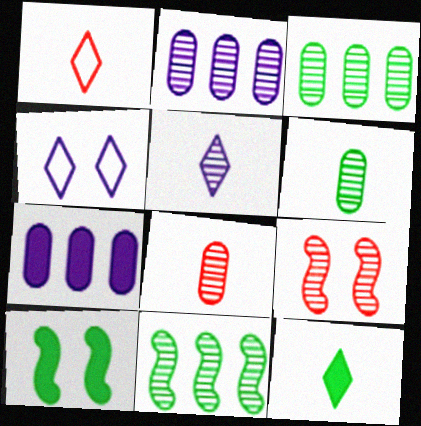[[1, 2, 10], 
[1, 5, 12], 
[3, 5, 9]]